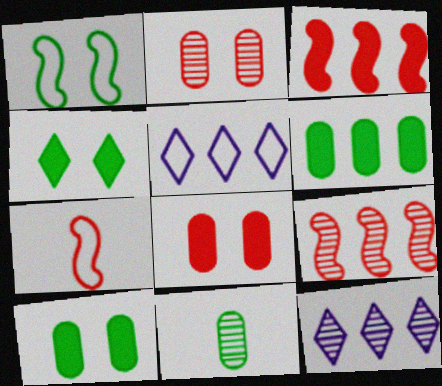[[5, 6, 9], 
[7, 10, 12]]